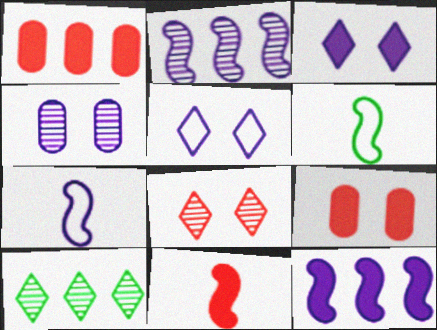[[7, 9, 10]]